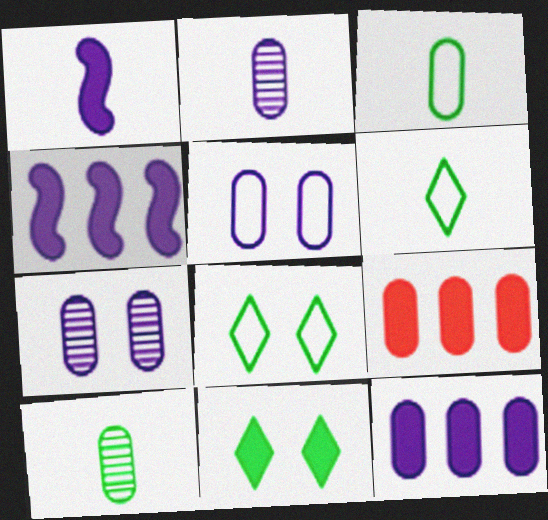[[1, 9, 11], 
[2, 5, 12], 
[3, 7, 9], 
[5, 9, 10]]